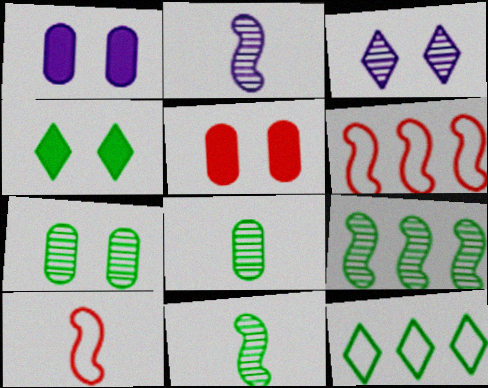[[2, 5, 12]]